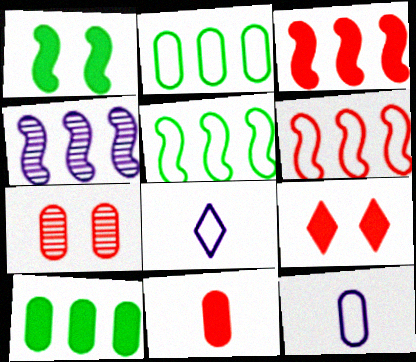[[3, 4, 5], 
[3, 9, 11], 
[7, 10, 12]]